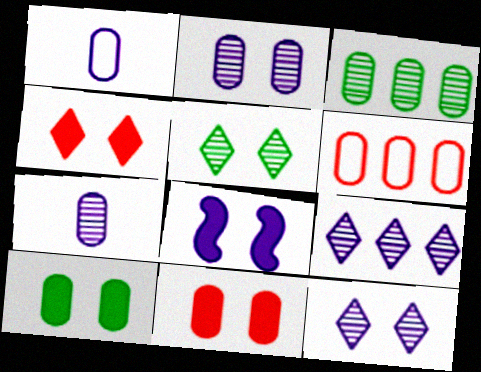[[1, 3, 11], 
[1, 8, 9], 
[4, 8, 10], 
[6, 7, 10]]